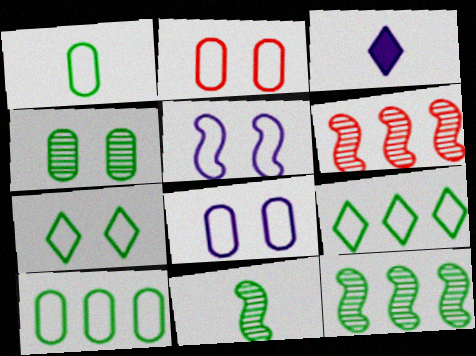[[2, 3, 12], 
[2, 5, 7]]